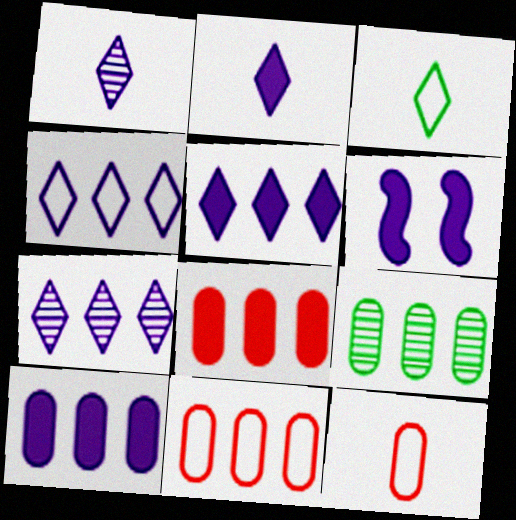[[2, 6, 10], 
[4, 5, 7], 
[9, 10, 11]]